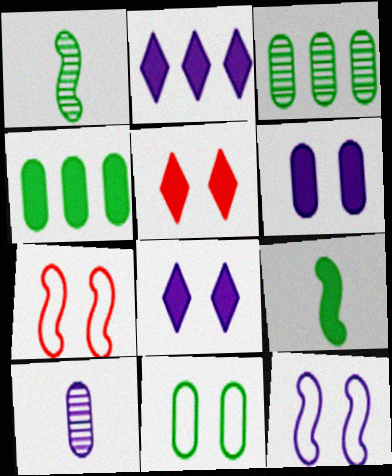[[2, 10, 12]]